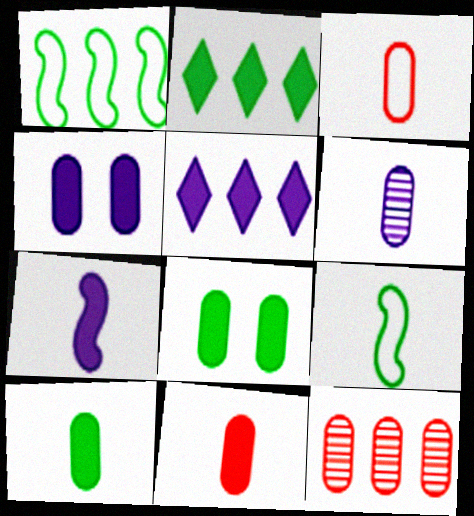[[1, 5, 12], 
[3, 6, 10], 
[4, 5, 7]]